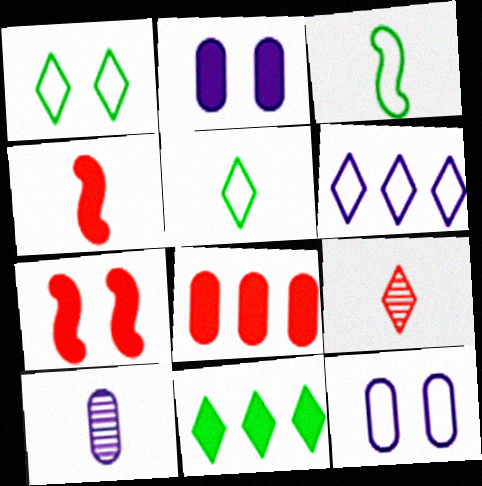[[2, 4, 11], 
[4, 5, 10]]